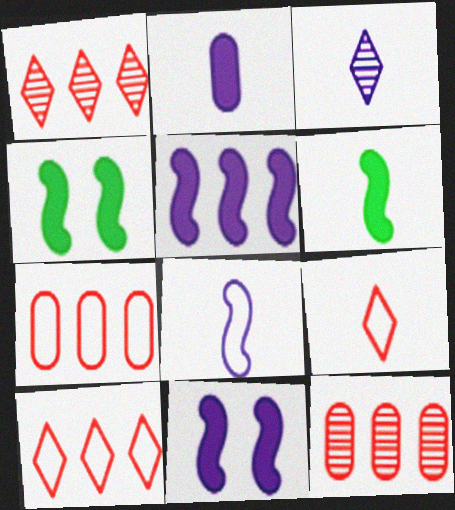[[2, 3, 8], 
[3, 4, 7]]